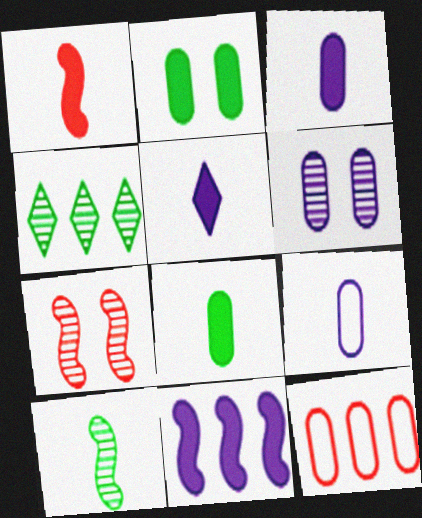[[1, 5, 8], 
[4, 11, 12], 
[6, 8, 12]]